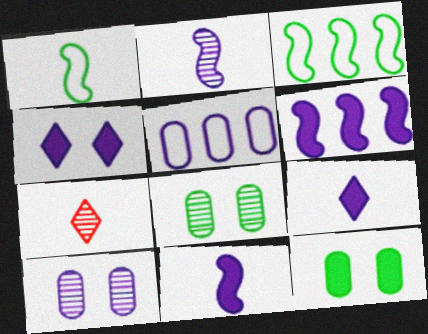[[2, 4, 5]]